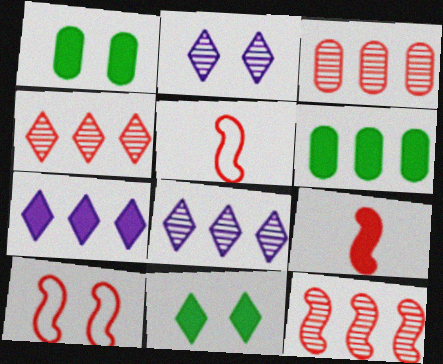[[1, 2, 10], 
[1, 5, 8], 
[1, 7, 9], 
[2, 5, 6], 
[3, 4, 12], 
[9, 10, 12]]